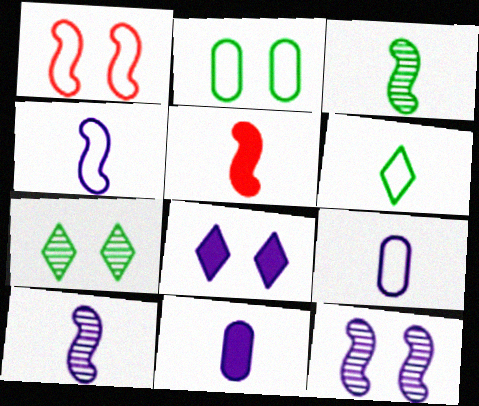[[3, 4, 5]]